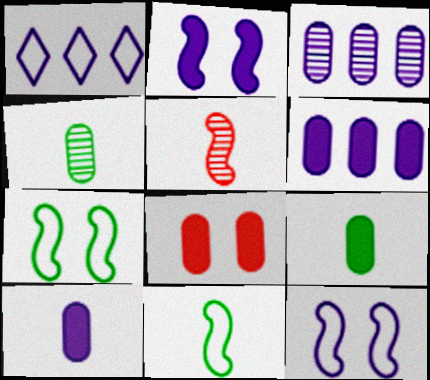[[6, 8, 9]]